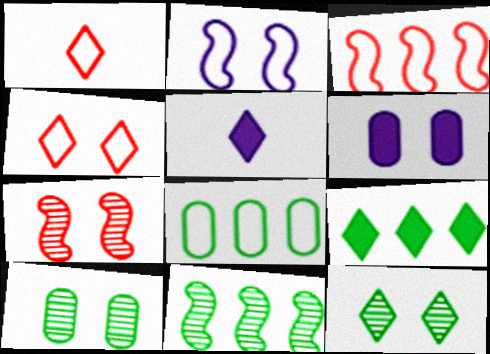[[1, 2, 8], 
[1, 6, 11], 
[3, 5, 10], 
[5, 7, 8], 
[8, 9, 11]]